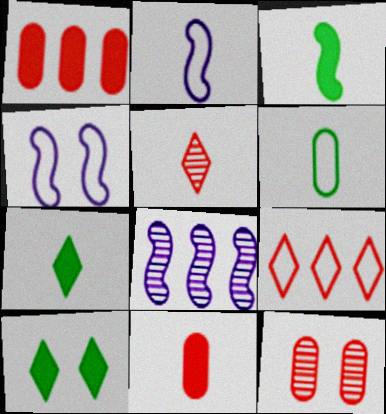[[4, 6, 9], 
[4, 10, 12]]